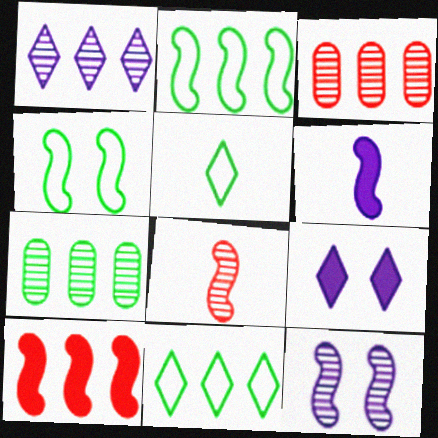[]